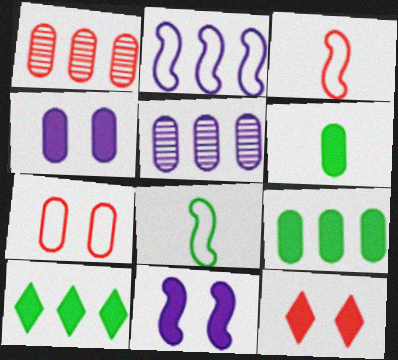[[1, 2, 10], 
[1, 3, 12], 
[5, 6, 7], 
[5, 8, 12]]